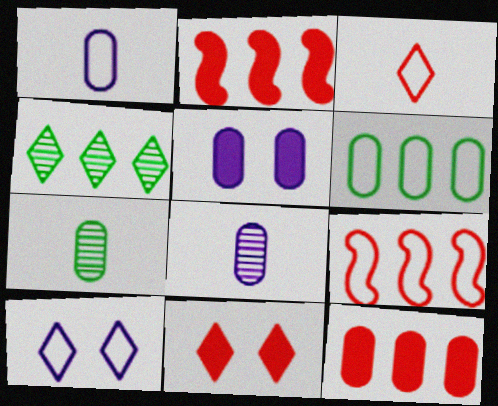[[2, 7, 10]]